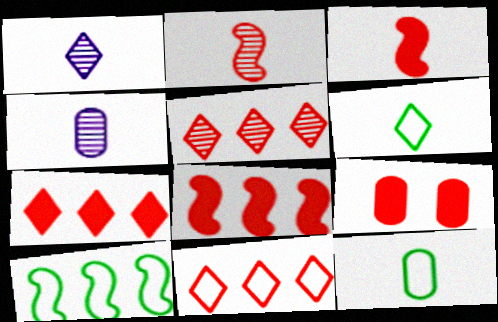[[1, 3, 12], 
[1, 9, 10], 
[2, 9, 11], 
[3, 4, 6], 
[3, 7, 9], 
[5, 7, 11]]